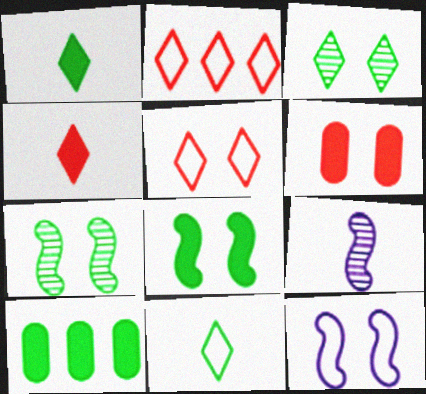[[1, 8, 10], 
[3, 6, 12], 
[5, 9, 10], 
[7, 10, 11]]